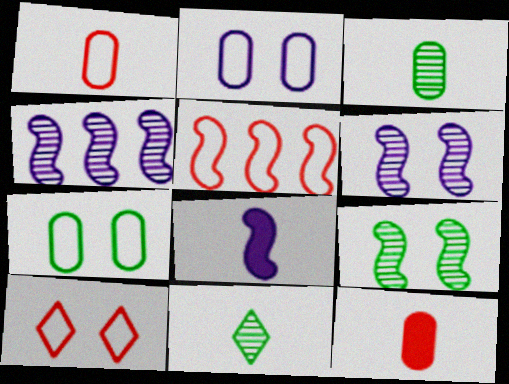[[1, 5, 10], 
[1, 8, 11], 
[5, 8, 9]]